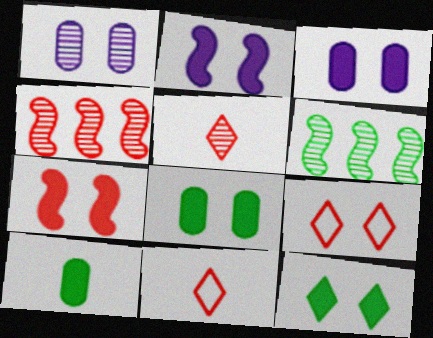[[1, 5, 6], 
[3, 6, 11], 
[3, 7, 12]]